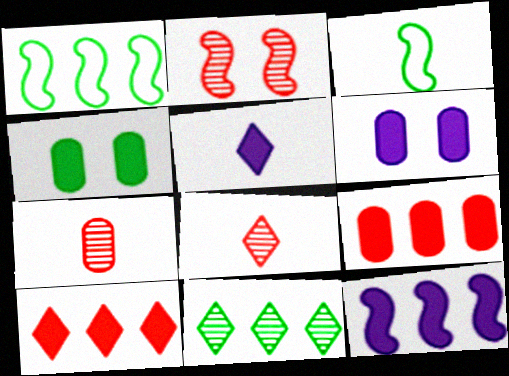[[1, 6, 8], 
[2, 3, 12], 
[3, 4, 11], 
[3, 5, 7], 
[5, 6, 12]]